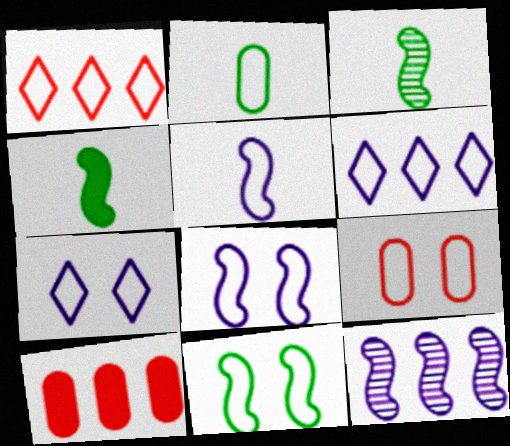[[1, 2, 8], 
[3, 7, 10], 
[7, 9, 11]]